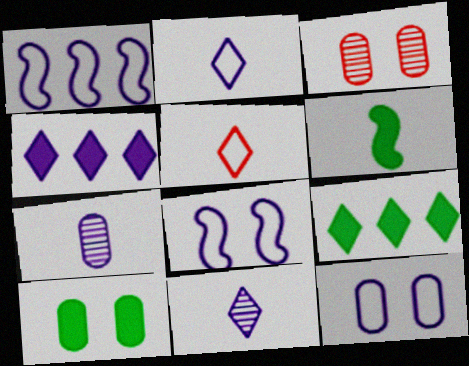[[1, 2, 12], 
[3, 10, 12], 
[4, 7, 8], 
[5, 6, 7], 
[6, 9, 10]]